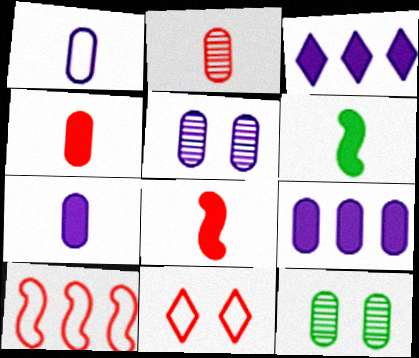[[1, 5, 9]]